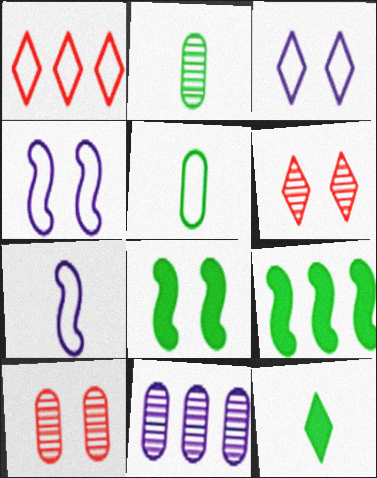[[1, 4, 5], 
[1, 9, 11], 
[2, 10, 11], 
[3, 8, 10]]